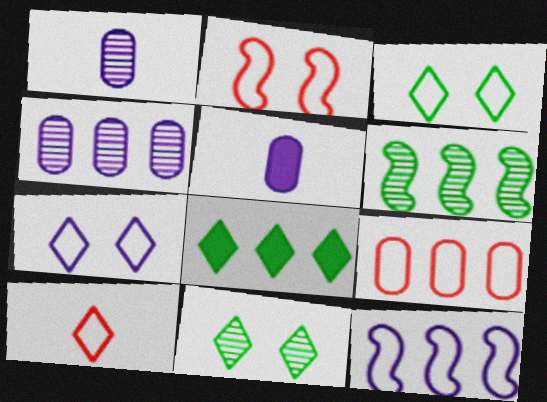[[1, 2, 8], 
[2, 9, 10]]